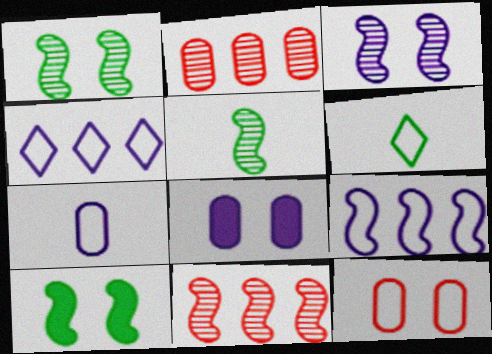[[3, 5, 11], 
[6, 8, 11], 
[6, 9, 12]]